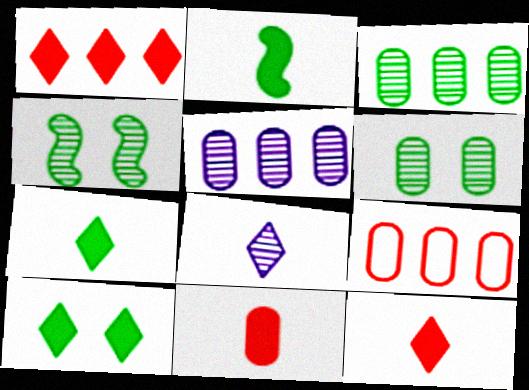[]